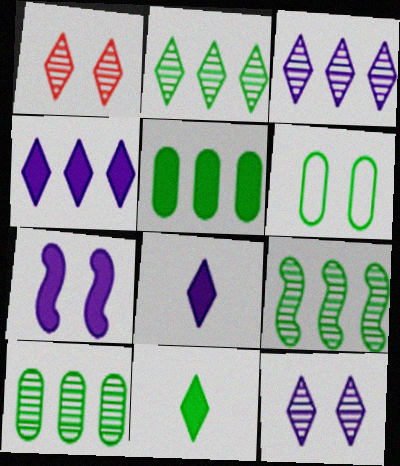[[1, 6, 7], 
[2, 9, 10], 
[6, 9, 11]]